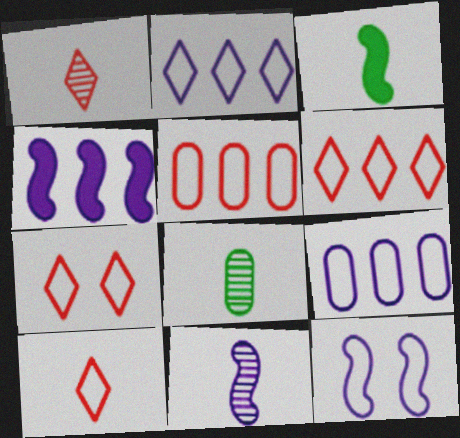[[1, 8, 11], 
[4, 7, 8], 
[4, 11, 12], 
[6, 7, 10]]